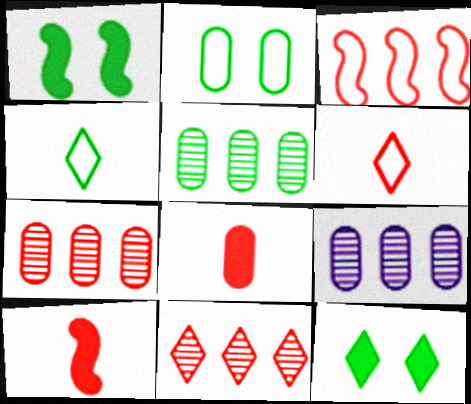[[1, 4, 5], 
[1, 6, 9], 
[2, 8, 9], 
[5, 7, 9]]